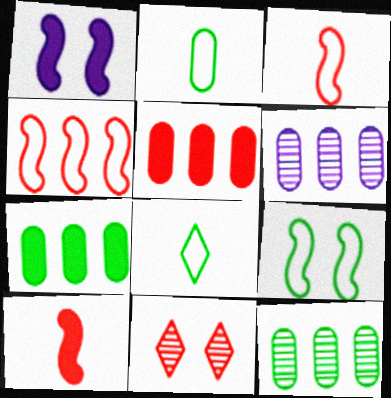[[3, 5, 11]]